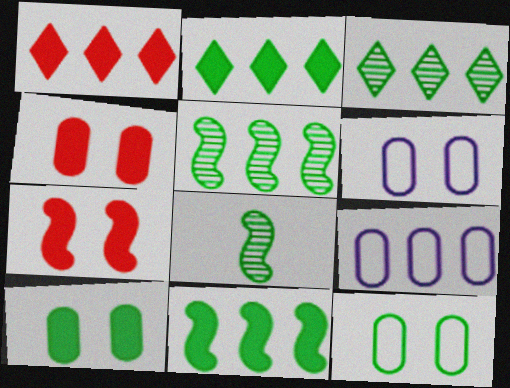[[1, 5, 9], 
[1, 6, 8], 
[2, 8, 12]]